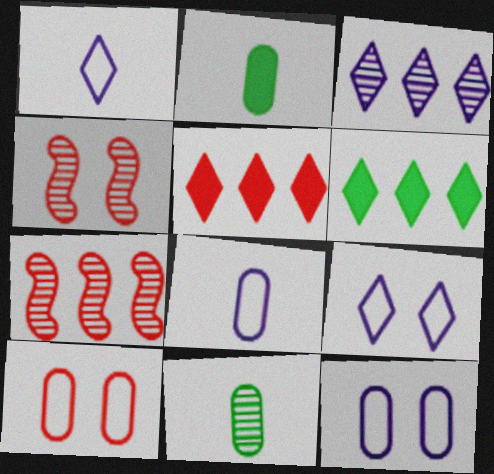[[2, 7, 9], 
[3, 4, 11], 
[4, 6, 8]]